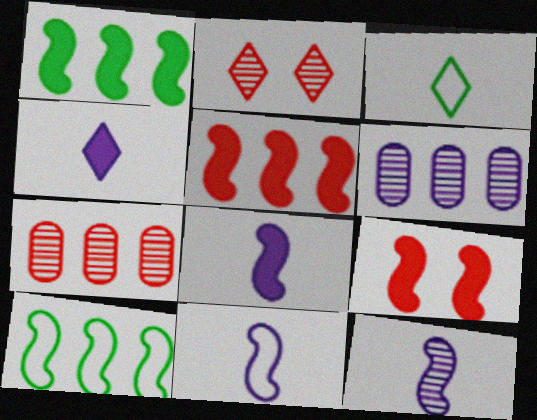[[1, 8, 9], 
[3, 6, 9], 
[8, 11, 12], 
[9, 10, 12]]